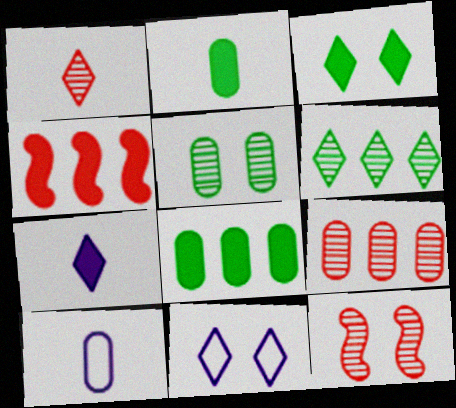[[1, 9, 12]]